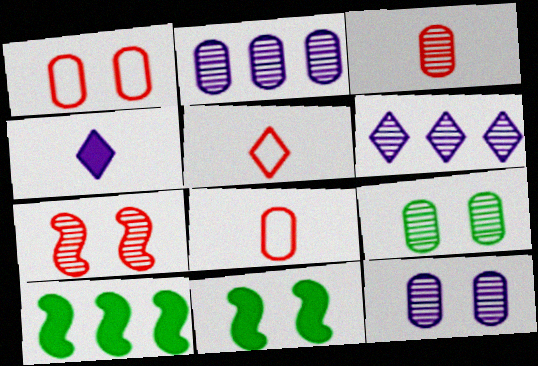[[2, 3, 9], 
[2, 5, 11], 
[5, 10, 12], 
[6, 8, 11]]